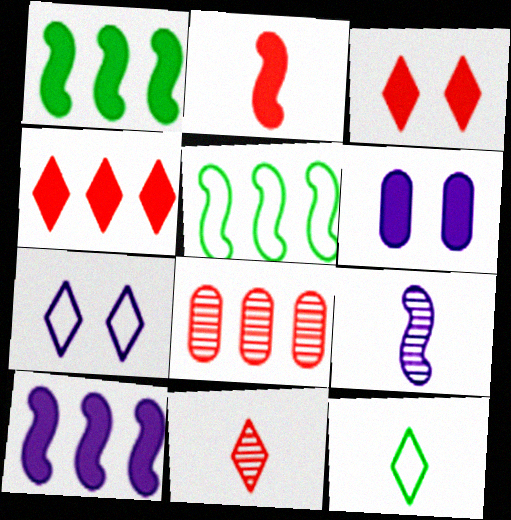[[5, 6, 11]]